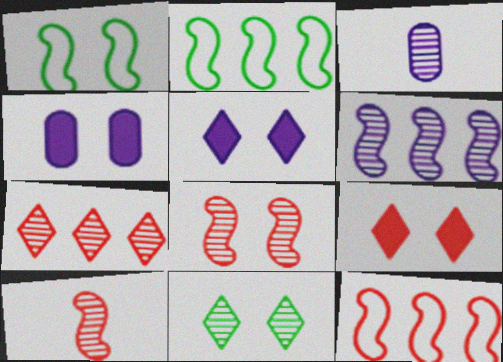[[2, 3, 9]]